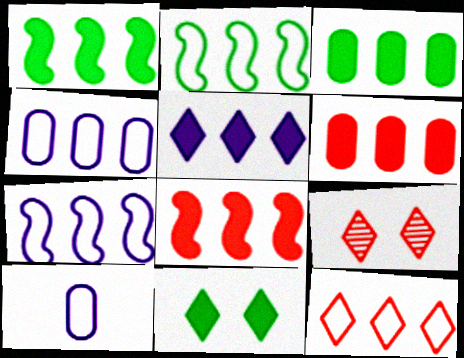[[1, 5, 6], 
[1, 9, 10], 
[2, 4, 12], 
[3, 5, 8]]